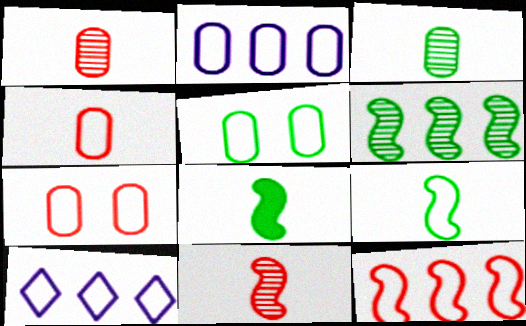[[2, 4, 5], 
[7, 9, 10]]